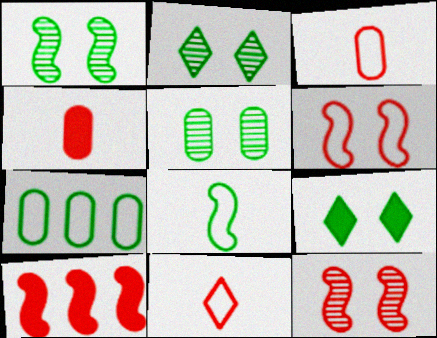[[1, 2, 5]]